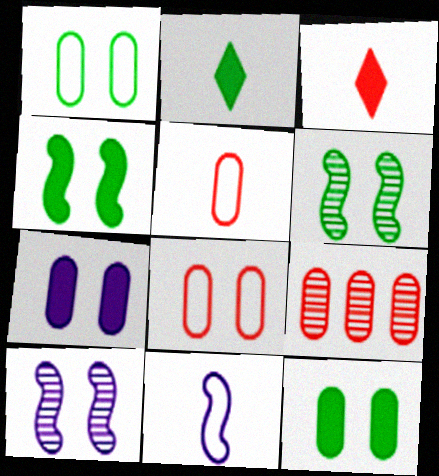[]